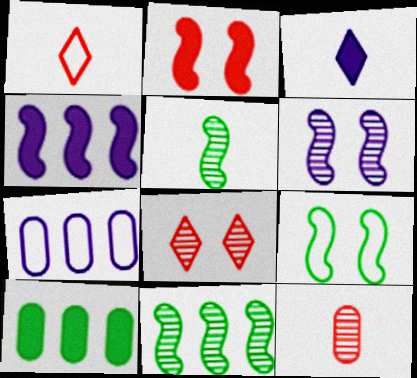[[1, 6, 10], 
[1, 7, 9], 
[2, 3, 10], 
[2, 6, 9], 
[3, 6, 7]]